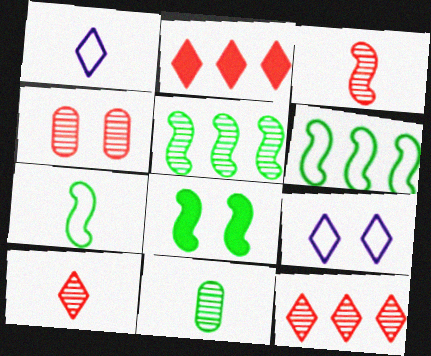[[3, 4, 12], 
[4, 8, 9], 
[5, 7, 8]]